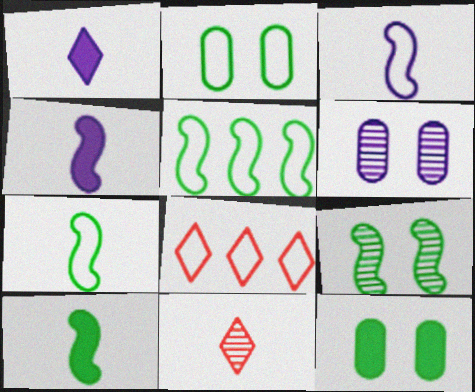[[2, 3, 8], 
[5, 9, 10], 
[6, 8, 10]]